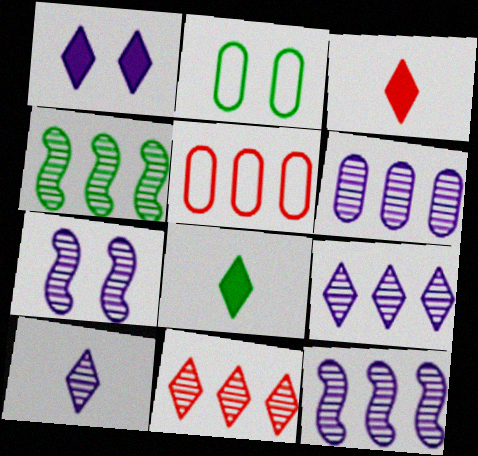[[2, 3, 12], 
[2, 4, 8], 
[4, 6, 11], 
[5, 7, 8], 
[6, 7, 10], 
[6, 9, 12]]